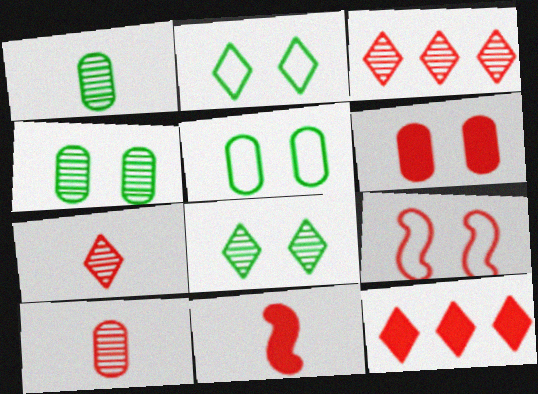[[6, 11, 12], 
[9, 10, 12]]